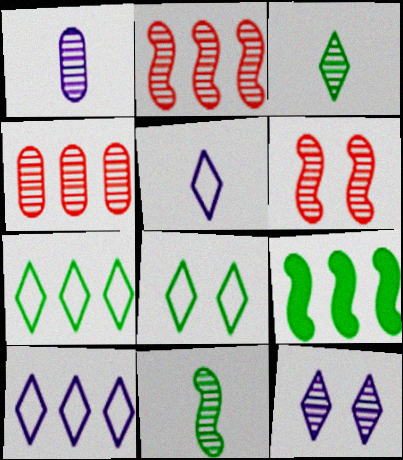[[4, 9, 10], 
[4, 11, 12]]